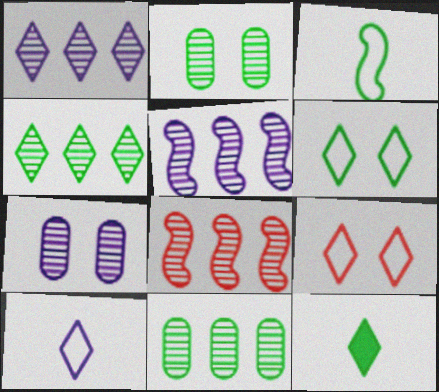[[1, 8, 11], 
[1, 9, 12], 
[4, 6, 12]]